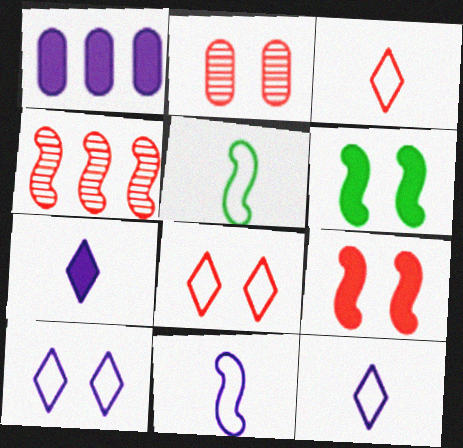[[2, 6, 10], 
[2, 8, 9], 
[4, 6, 11]]